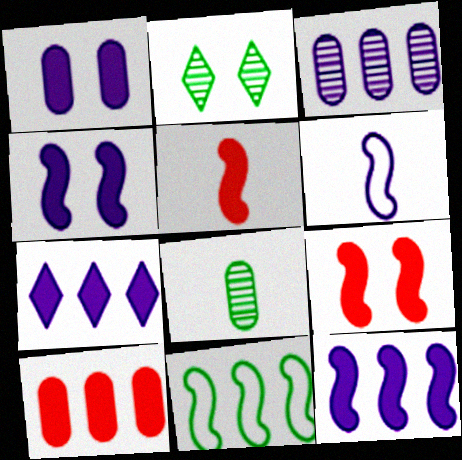[[2, 6, 10]]